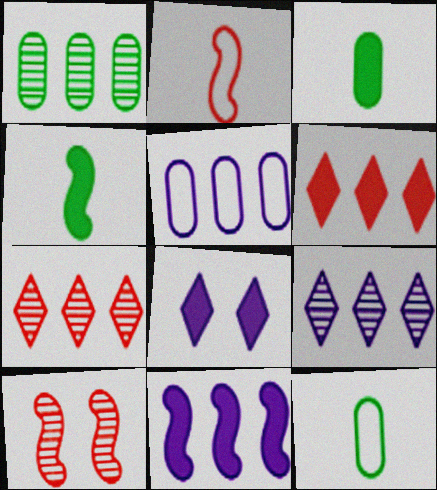[[1, 2, 8], 
[5, 9, 11]]